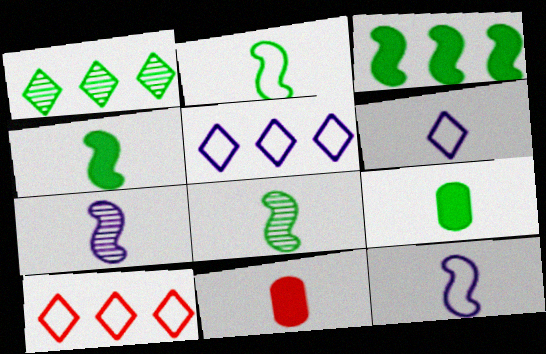[[2, 4, 8], 
[6, 8, 11]]